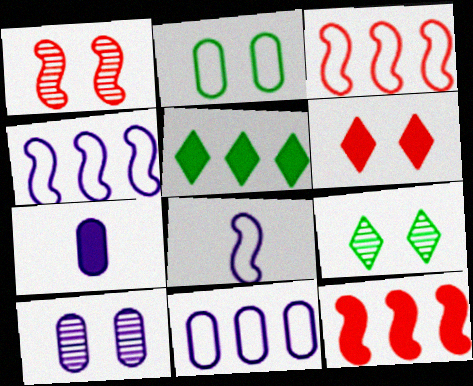[[1, 9, 10], 
[3, 7, 9], 
[7, 10, 11]]